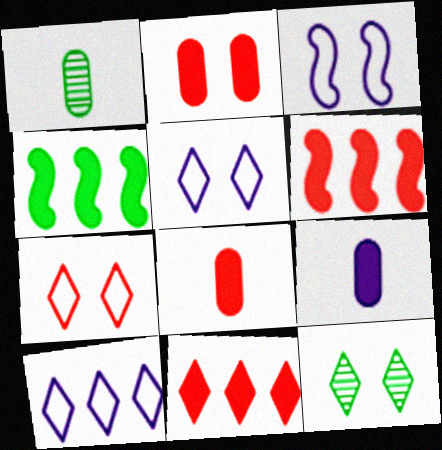[[1, 3, 11], 
[1, 5, 6], 
[2, 3, 12]]